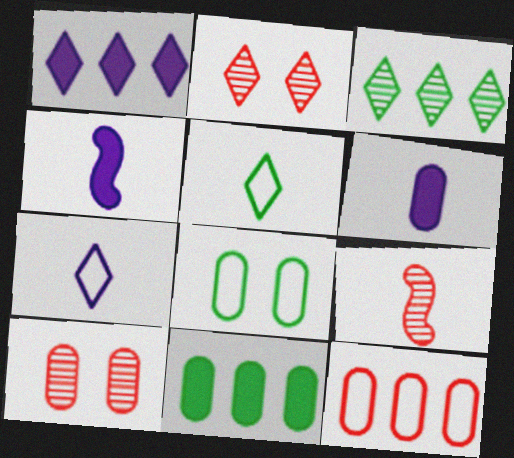[[1, 2, 5], 
[1, 8, 9], 
[5, 6, 9]]